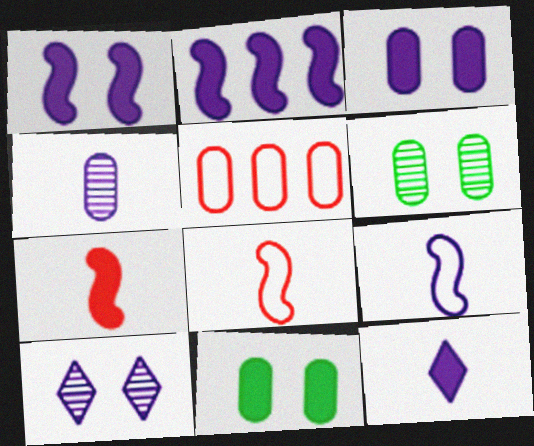[[2, 3, 12], 
[4, 5, 11], 
[4, 9, 12]]